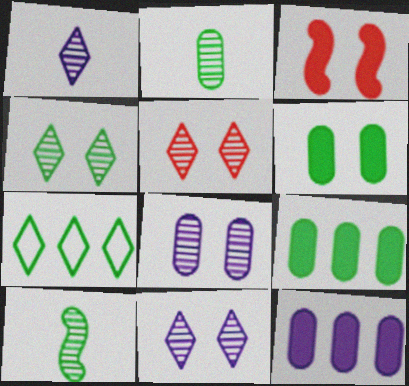[[4, 5, 11], 
[6, 7, 10]]